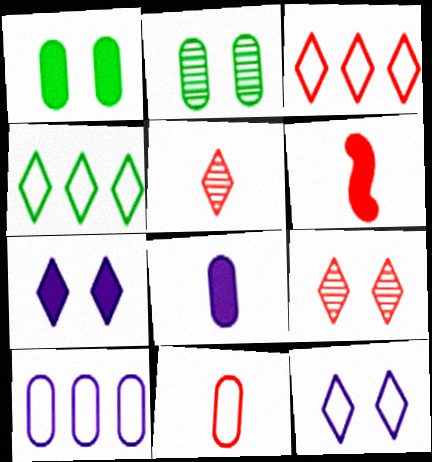[[4, 5, 7], 
[5, 6, 11]]